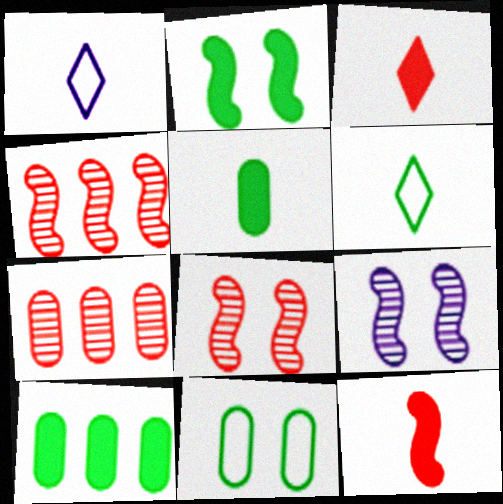[[1, 2, 7], 
[1, 8, 10]]